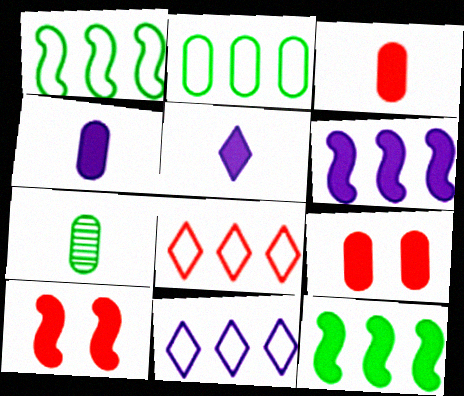[[5, 9, 12], 
[7, 10, 11]]